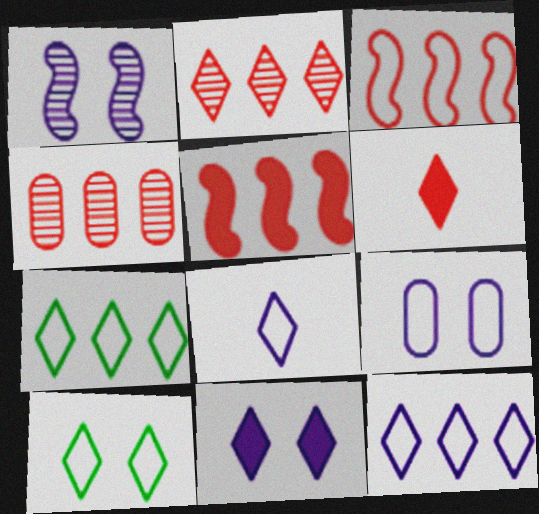[[1, 9, 11]]